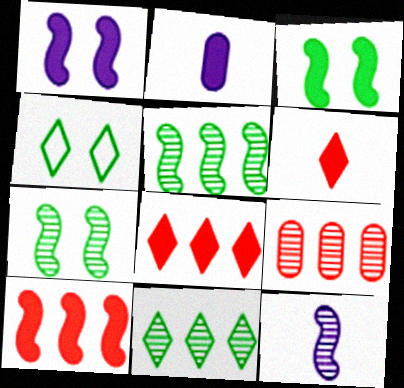[[2, 3, 8]]